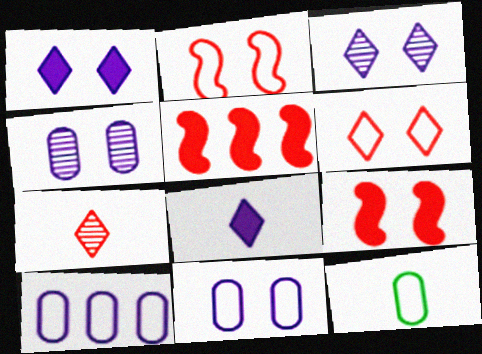[[3, 5, 12]]